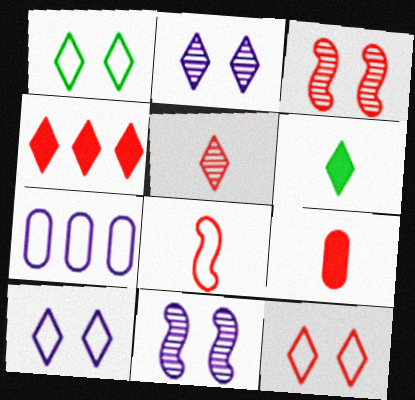[[1, 7, 8], 
[1, 10, 12], 
[3, 6, 7], 
[4, 5, 12], 
[5, 8, 9]]